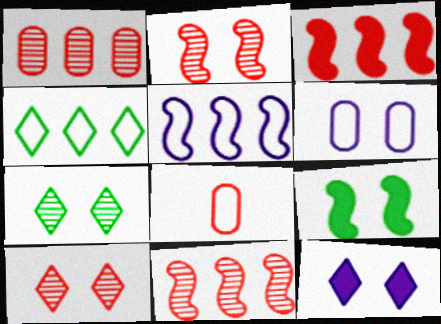[[3, 8, 10], 
[6, 9, 10]]